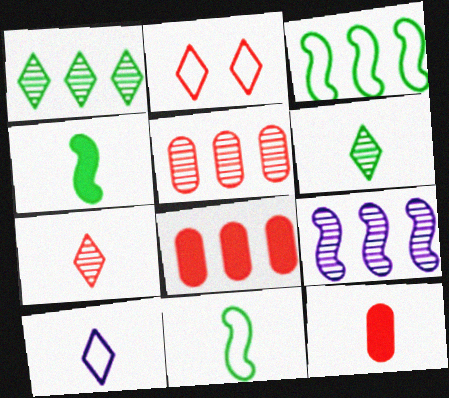[[1, 5, 9]]